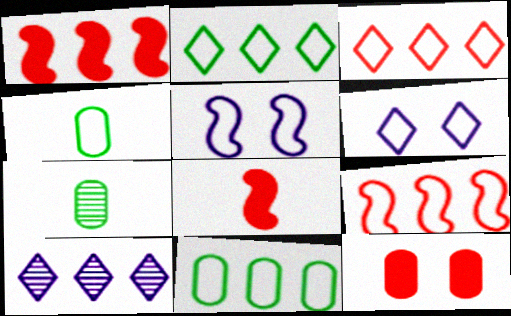[[1, 6, 7], 
[1, 10, 11], 
[3, 4, 5], 
[4, 6, 9]]